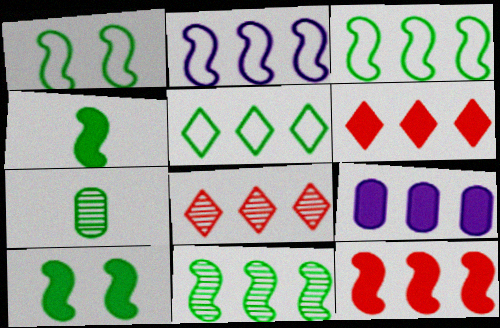[[1, 4, 11], 
[2, 11, 12], 
[3, 8, 9], 
[5, 7, 10]]